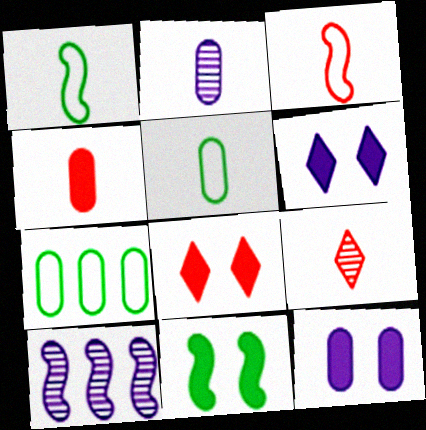[[2, 4, 5], 
[3, 4, 9], 
[3, 10, 11], 
[5, 8, 10], 
[8, 11, 12]]